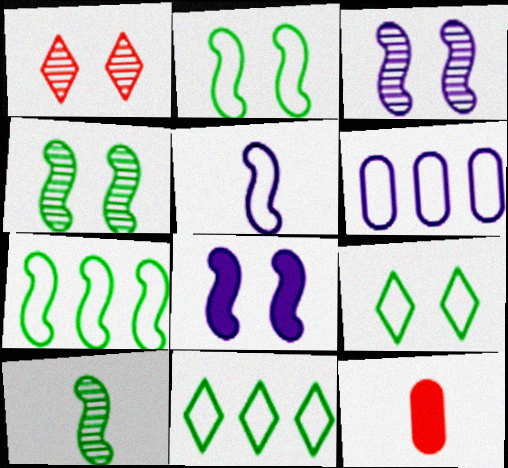[[3, 11, 12]]